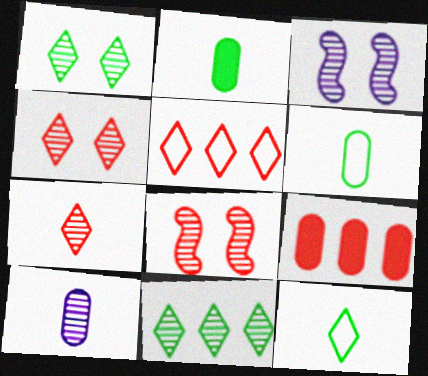[[2, 3, 5], 
[3, 9, 12], 
[8, 10, 11]]